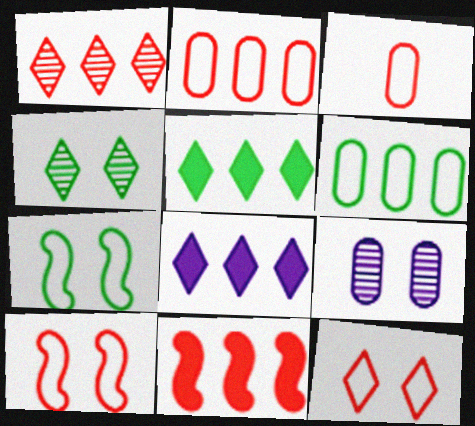[[1, 2, 11]]